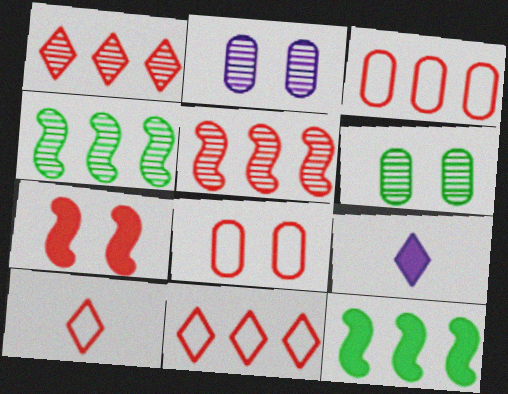[[2, 10, 12], 
[4, 8, 9]]